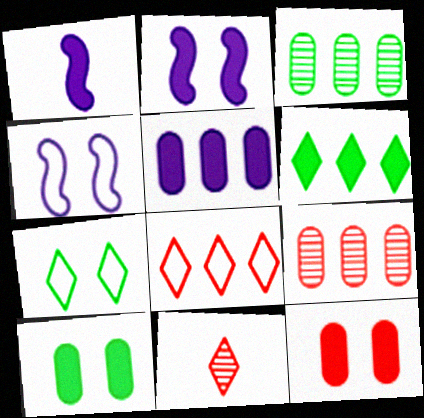[[1, 6, 12], 
[1, 7, 9]]